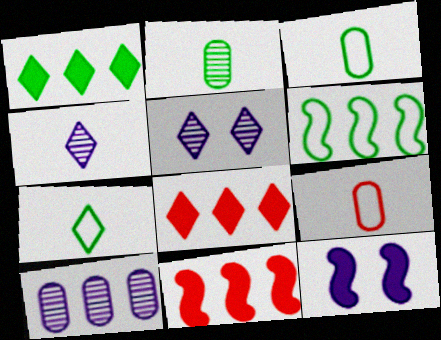[[3, 5, 11], 
[5, 7, 8], 
[6, 8, 10]]